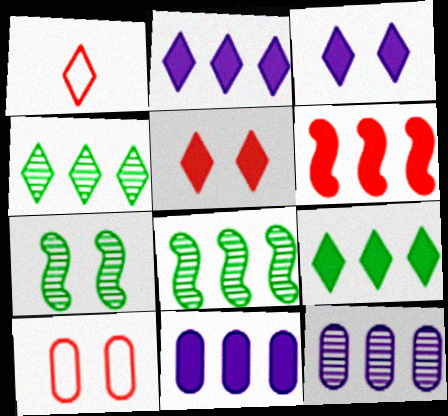[[1, 3, 4], 
[1, 7, 11], 
[3, 7, 10], 
[6, 9, 11]]